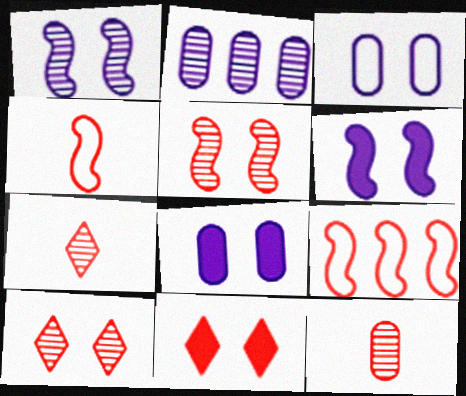[[9, 11, 12]]